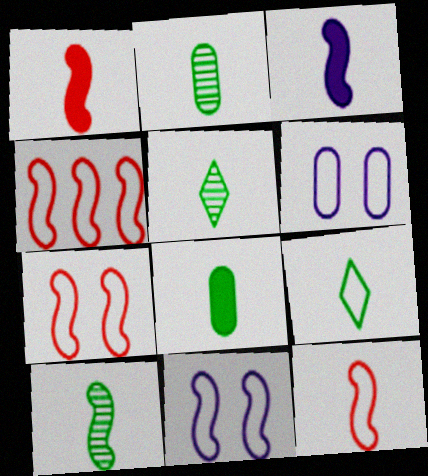[[2, 5, 10], 
[3, 10, 12], 
[4, 6, 9], 
[4, 7, 12], 
[8, 9, 10]]